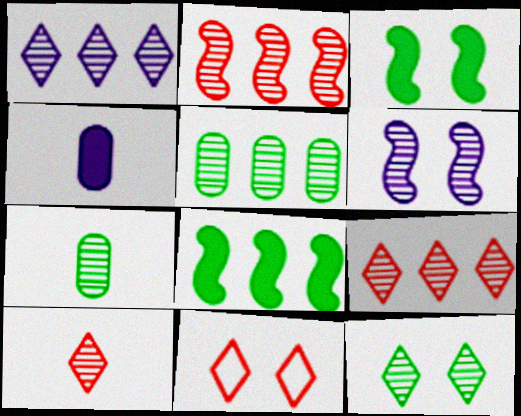[[1, 2, 5], 
[1, 10, 12], 
[5, 6, 10], 
[6, 7, 9]]